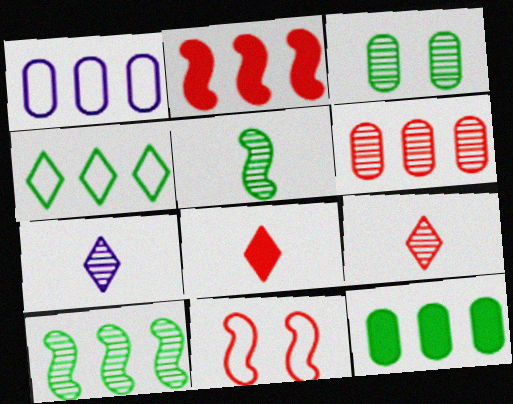[[1, 6, 12], 
[4, 10, 12], 
[6, 8, 11], 
[7, 11, 12]]